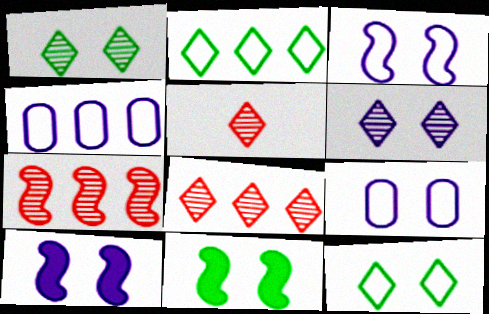[[4, 5, 11], 
[6, 9, 10]]